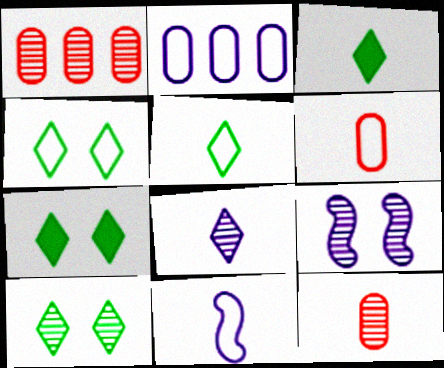[[1, 7, 11], 
[3, 11, 12], 
[4, 7, 10], 
[5, 6, 11]]